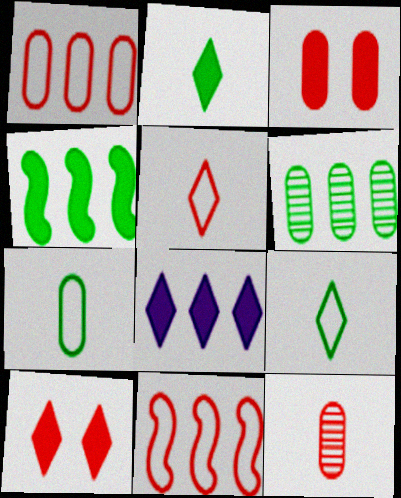[[1, 3, 12], 
[2, 8, 10], 
[6, 8, 11], 
[10, 11, 12]]